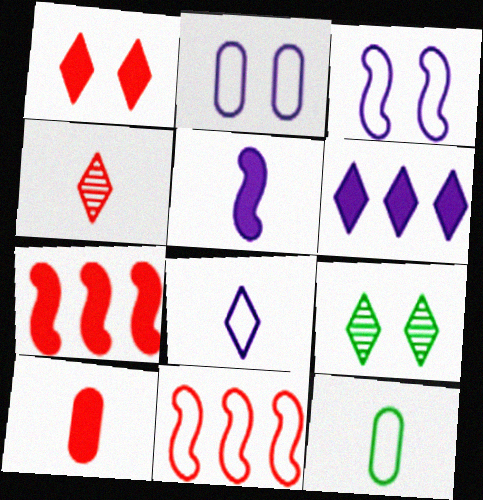[[1, 7, 10], 
[4, 5, 12]]